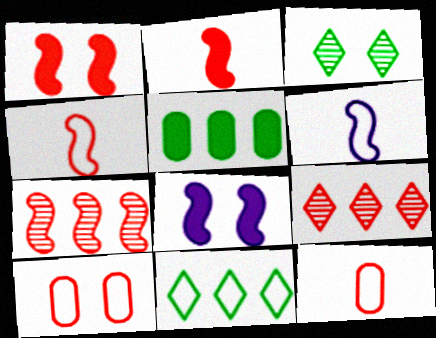[[1, 4, 7], 
[1, 9, 12], 
[2, 9, 10], 
[3, 8, 10], 
[6, 10, 11]]